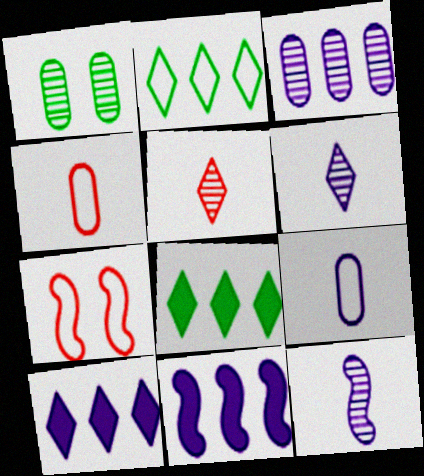[[2, 7, 9]]